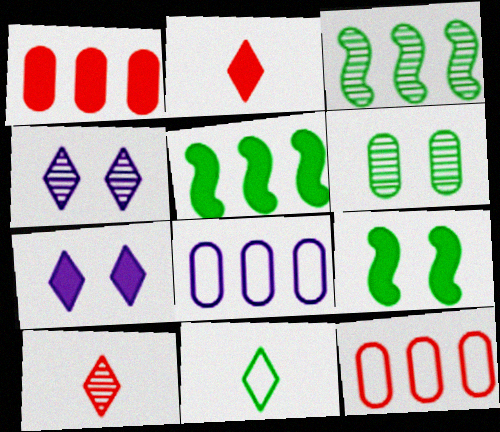[[5, 6, 11], 
[8, 9, 10]]